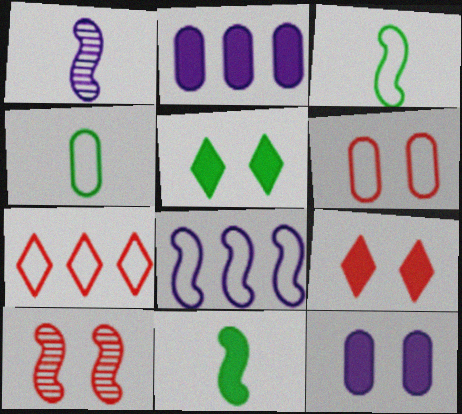[[2, 9, 11], 
[6, 9, 10], 
[8, 10, 11]]